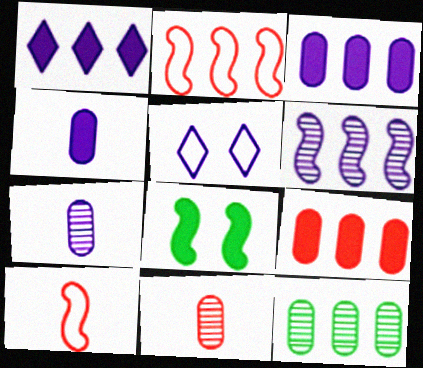[[1, 2, 12], 
[4, 5, 6], 
[6, 8, 10]]